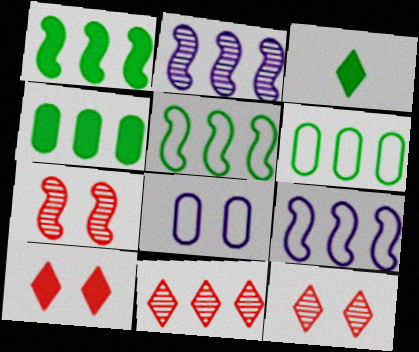[[4, 9, 11]]